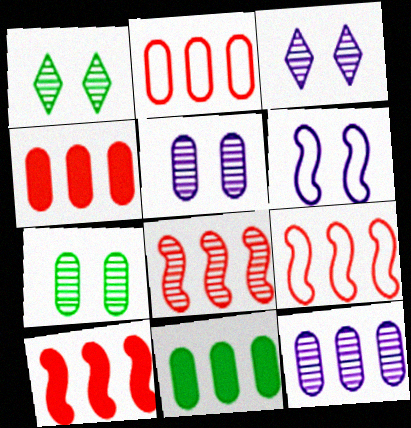[[2, 11, 12], 
[8, 9, 10]]